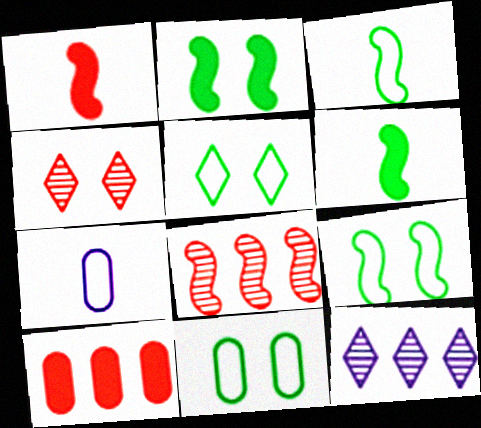[[1, 11, 12], 
[5, 9, 11]]